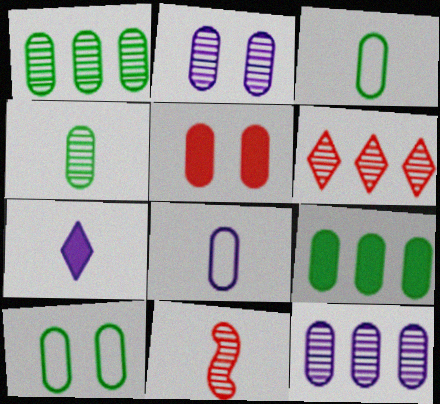[[1, 5, 8], 
[2, 5, 10], 
[3, 5, 12], 
[3, 7, 11], 
[4, 9, 10]]